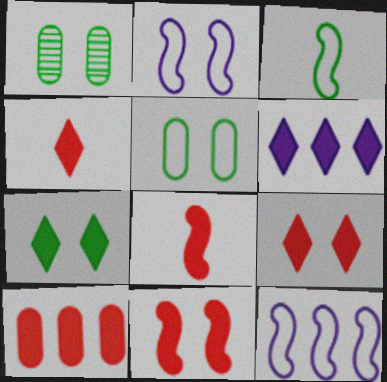[[1, 2, 9], 
[1, 4, 12], 
[4, 6, 7], 
[4, 10, 11], 
[8, 9, 10]]